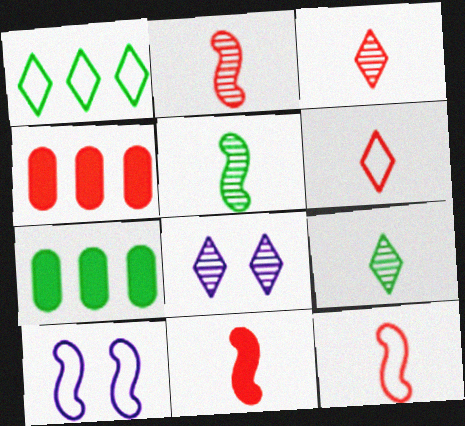[[2, 11, 12], 
[3, 7, 10], 
[4, 9, 10], 
[7, 8, 12]]